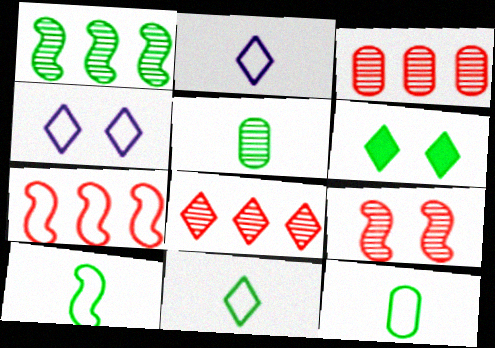[[1, 6, 12], 
[2, 6, 8], 
[4, 7, 12], 
[10, 11, 12]]